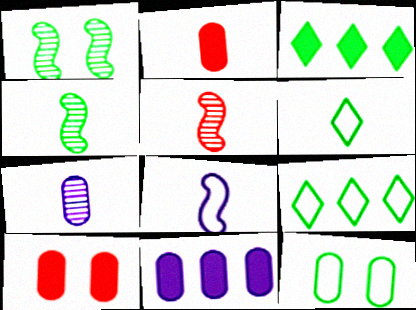[[3, 4, 12]]